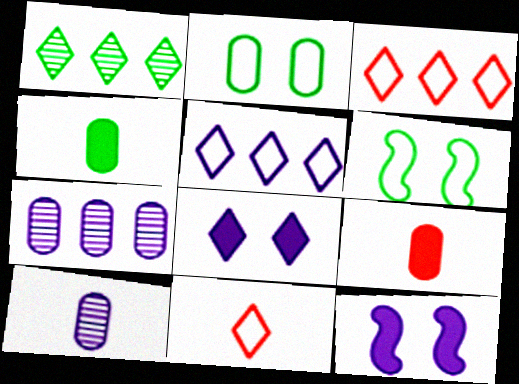[[1, 4, 6], 
[1, 8, 11], 
[2, 7, 9], 
[5, 10, 12]]